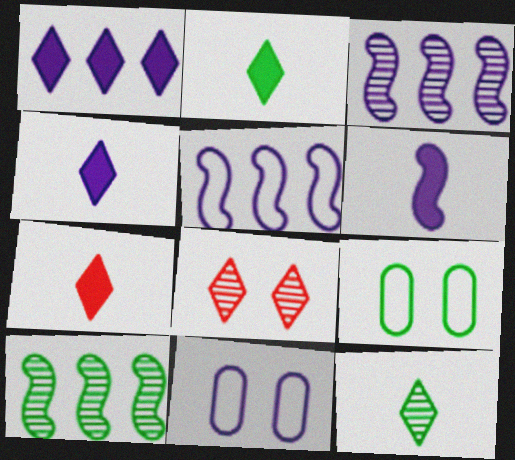[[2, 4, 7], 
[2, 9, 10], 
[3, 4, 11], 
[3, 7, 9], 
[7, 10, 11]]